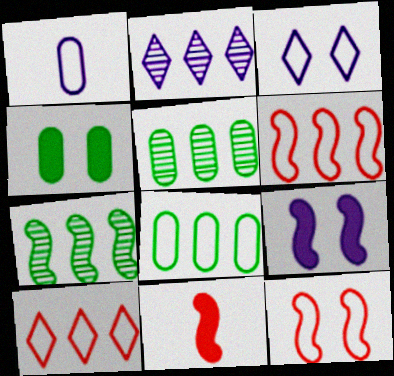[[1, 2, 9], 
[3, 5, 11]]